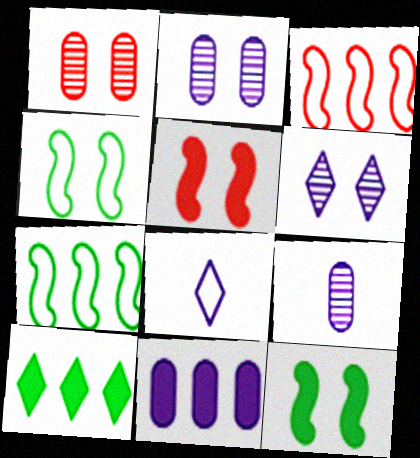[]